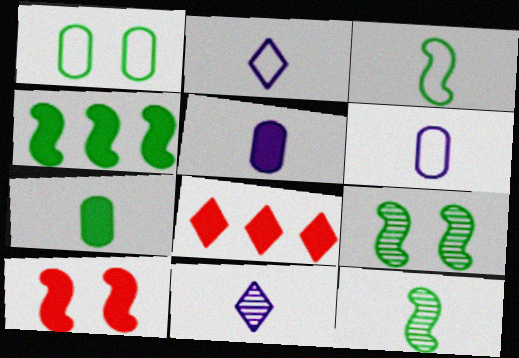[[3, 4, 9], 
[6, 8, 9]]